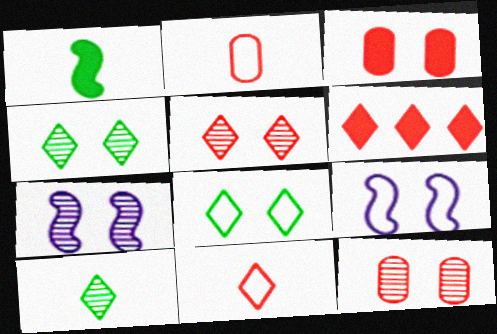[[3, 4, 9], 
[3, 7, 8], 
[4, 7, 12], 
[5, 6, 11]]